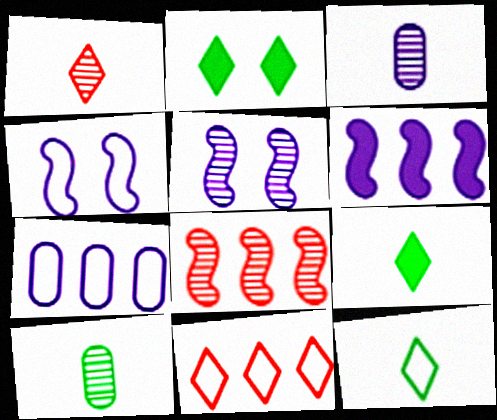[]